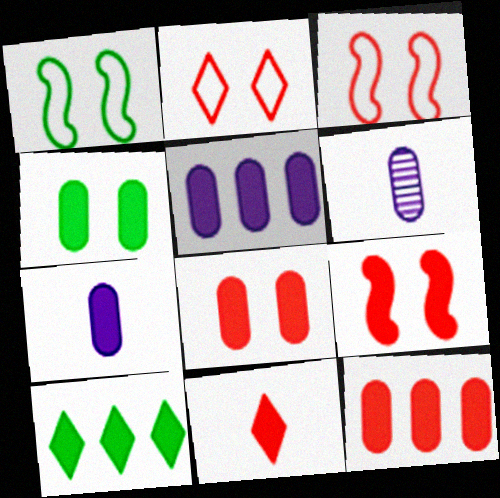[[3, 6, 10], 
[4, 7, 12], 
[7, 9, 10], 
[9, 11, 12]]